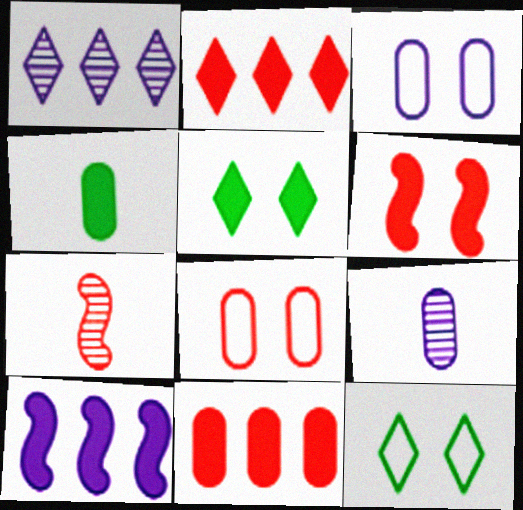[[2, 7, 8]]